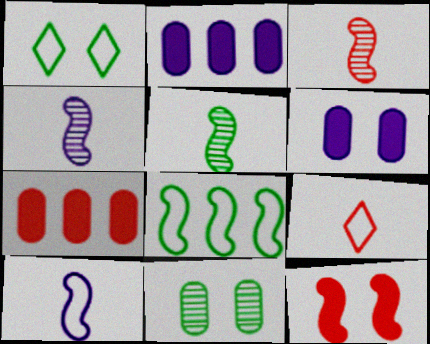[[1, 2, 3], 
[1, 4, 7], 
[3, 4, 5], 
[4, 8, 12]]